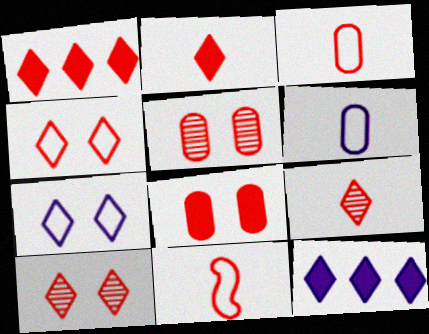[[1, 4, 9], 
[1, 5, 11]]